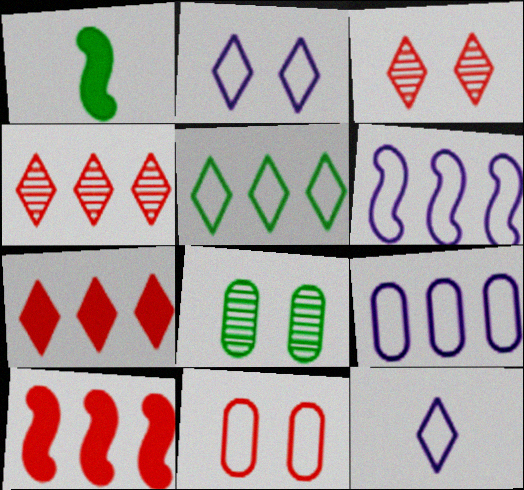[[1, 3, 9], 
[1, 5, 8], 
[8, 10, 12]]